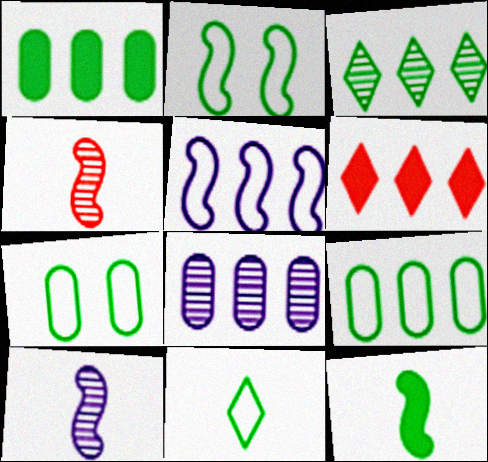[[2, 9, 11], 
[3, 7, 12], 
[6, 7, 10]]